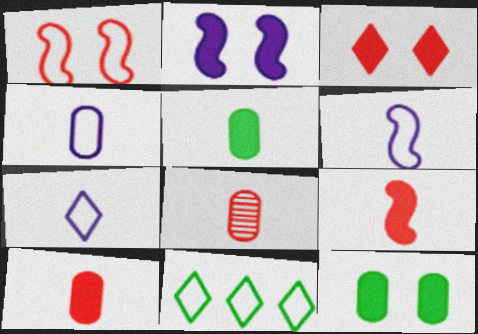[[1, 4, 11], 
[2, 3, 12], 
[2, 8, 11], 
[4, 5, 8], 
[4, 6, 7]]